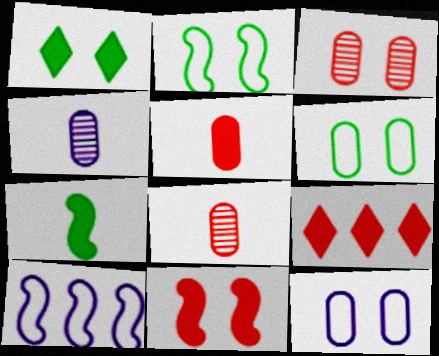[[1, 8, 10], 
[2, 4, 9], 
[5, 9, 11]]